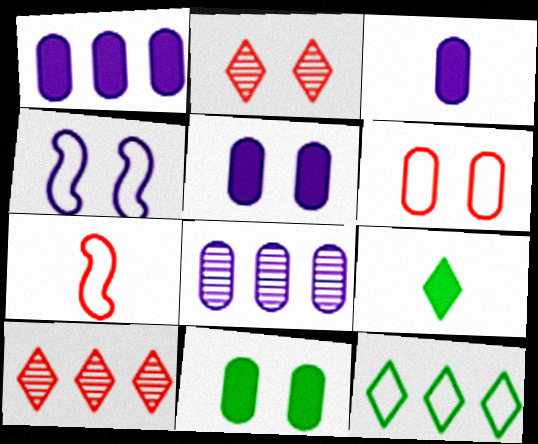[[1, 3, 5], 
[2, 4, 11]]